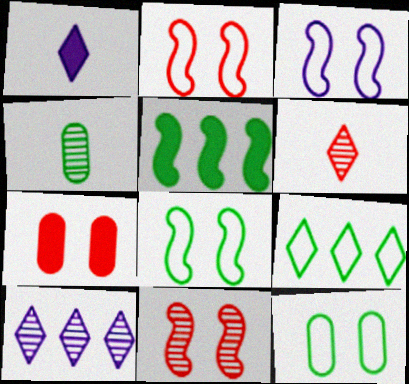[[1, 5, 7], 
[2, 3, 8], 
[4, 10, 11]]